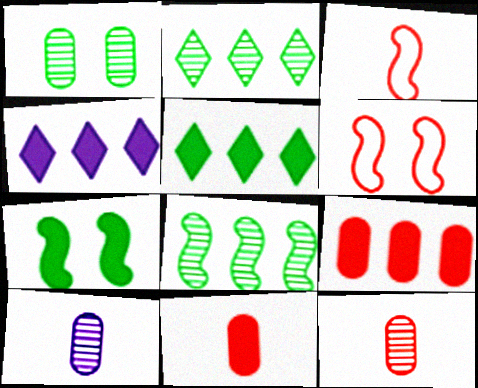[[1, 3, 4], 
[4, 7, 11], 
[5, 6, 10]]